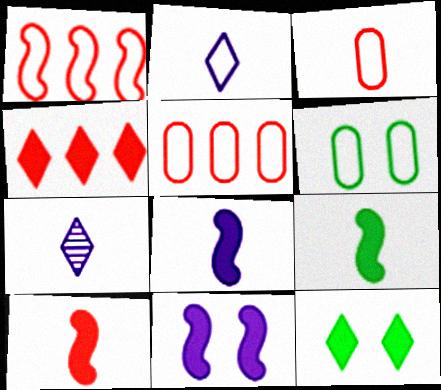[[1, 2, 6], 
[3, 7, 9], 
[8, 9, 10]]